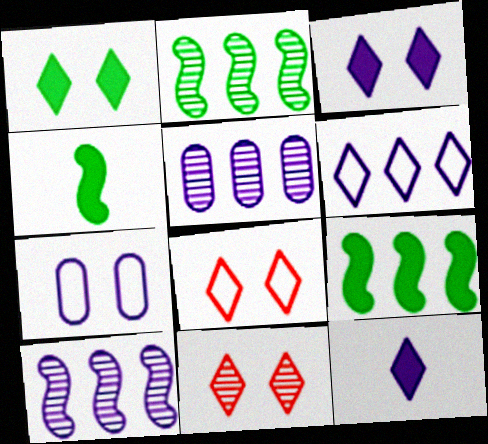[[4, 5, 8], 
[7, 10, 12]]